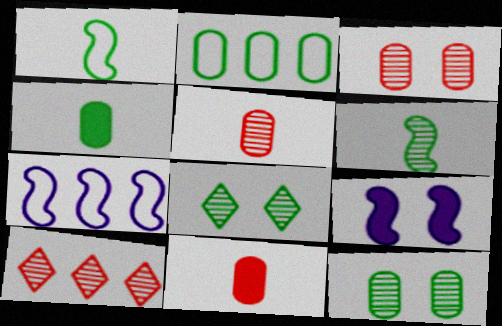[[2, 4, 12], 
[7, 8, 11]]